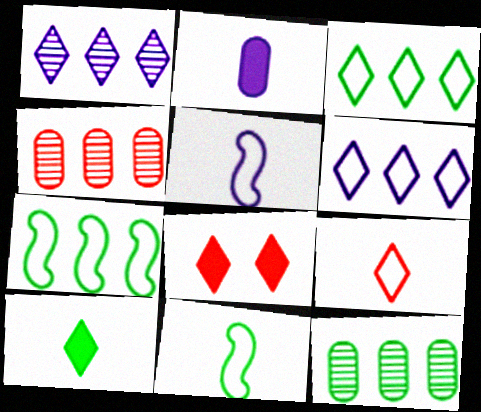[[5, 8, 12]]